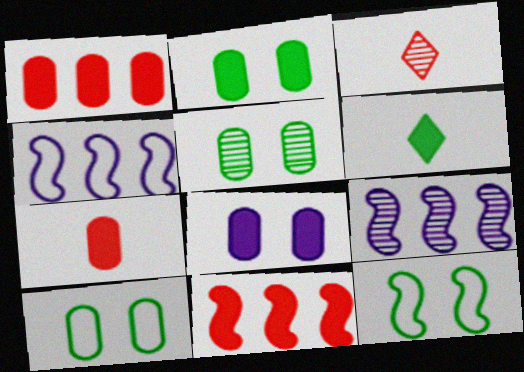[[2, 3, 4], 
[2, 5, 10], 
[3, 5, 9], 
[6, 8, 11]]